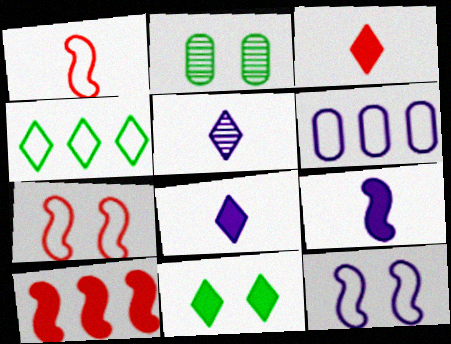[]